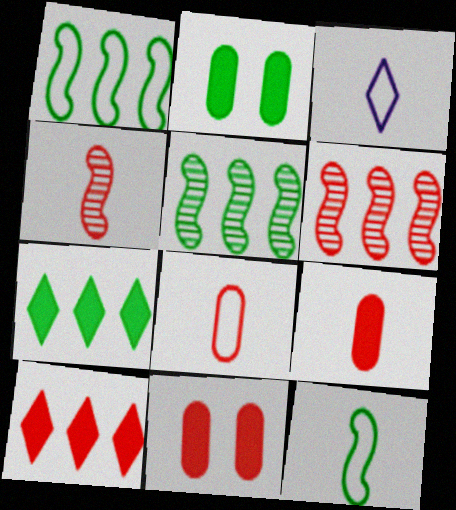[[2, 3, 6], 
[3, 5, 11], 
[3, 8, 12]]